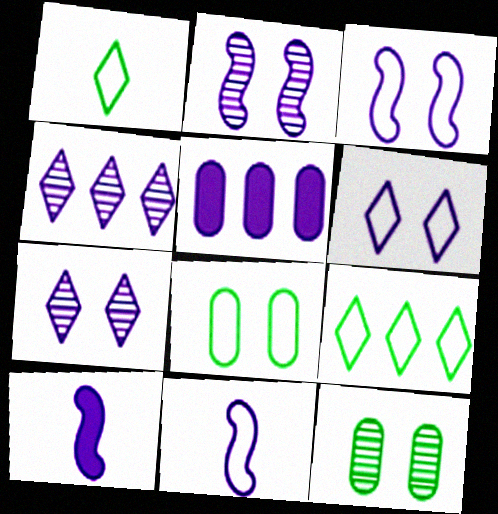[[5, 7, 11]]